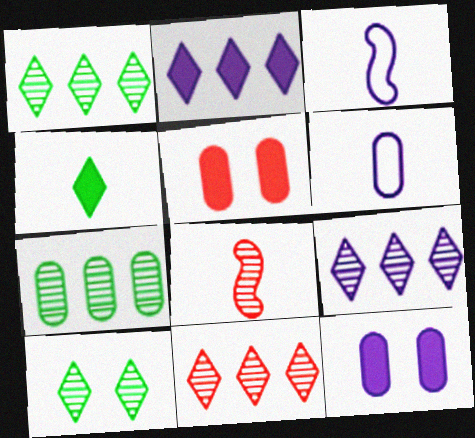[[1, 3, 5], 
[1, 9, 11], 
[3, 9, 12], 
[4, 6, 8], 
[5, 6, 7]]